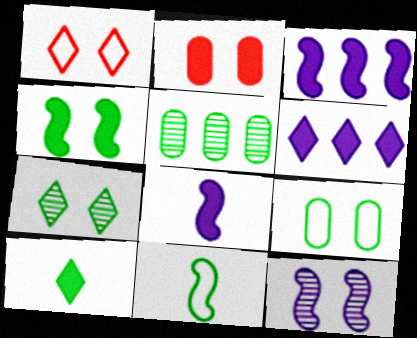[[1, 5, 8], 
[2, 3, 10], 
[4, 7, 9]]